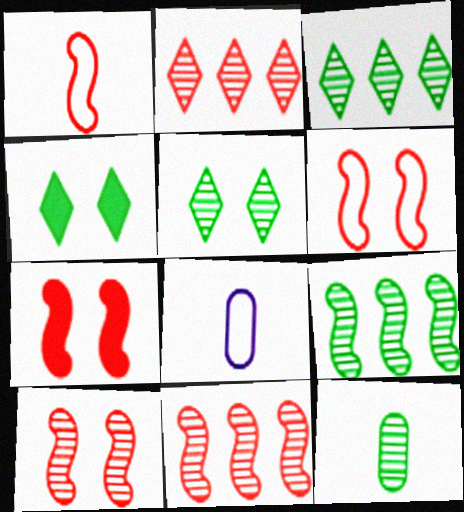[[1, 7, 11], 
[3, 7, 8], 
[4, 8, 11], 
[5, 9, 12], 
[6, 7, 10]]